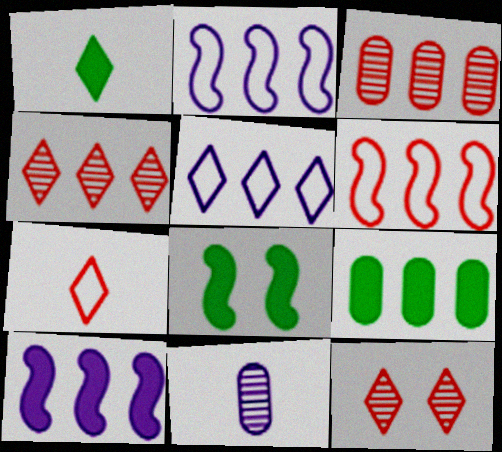[[1, 5, 12], 
[1, 8, 9], 
[2, 4, 9]]